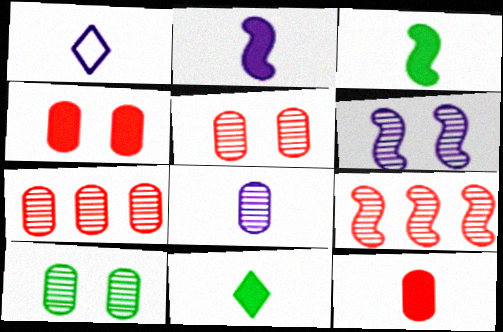[[1, 2, 8], 
[2, 11, 12], 
[7, 8, 10]]